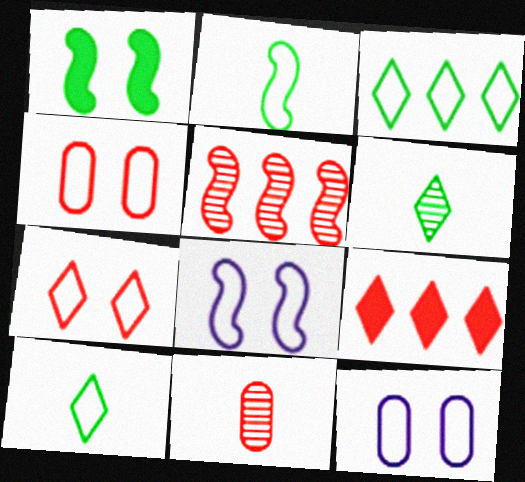[]